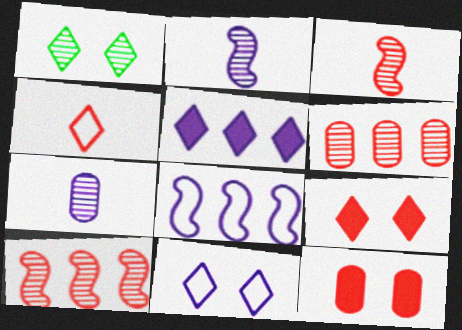[[1, 2, 6], 
[1, 4, 5], 
[1, 7, 10], 
[1, 9, 11], 
[4, 10, 12]]